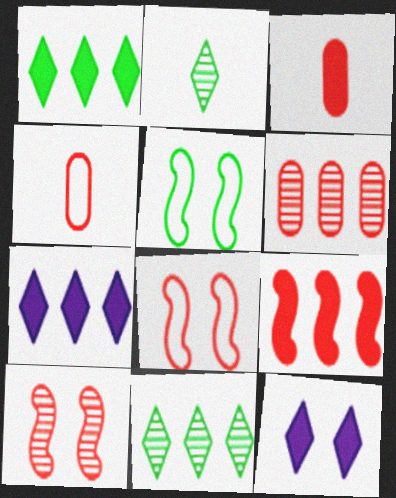[]